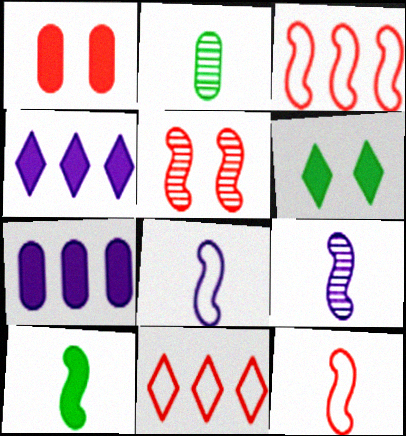[[1, 4, 10], 
[9, 10, 12]]